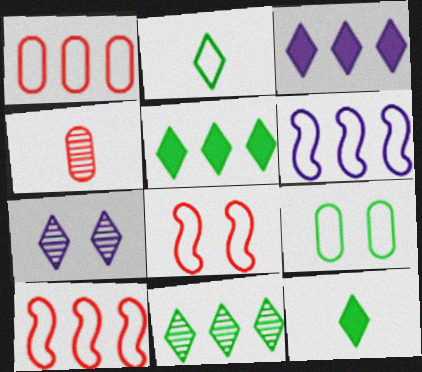[]